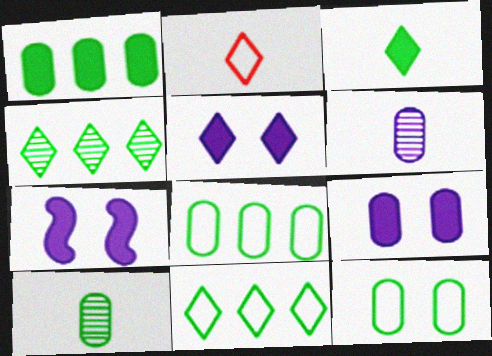[[1, 10, 12], 
[2, 4, 5], 
[5, 7, 9]]